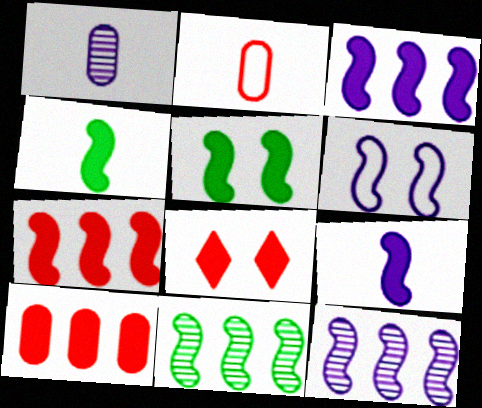[[5, 7, 9], 
[6, 9, 12]]